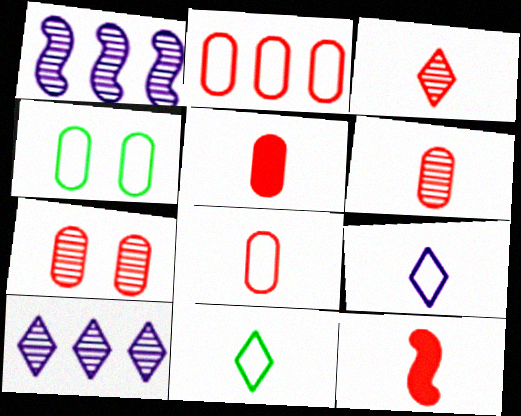[[2, 5, 7], 
[3, 8, 12], 
[4, 10, 12], 
[5, 6, 8]]